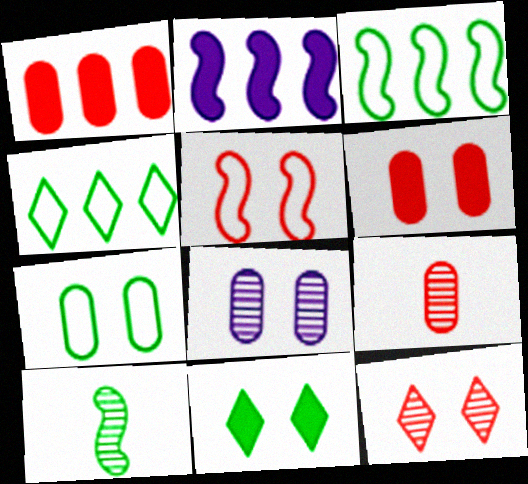[[2, 5, 10], 
[5, 6, 12], 
[5, 8, 11], 
[6, 7, 8]]